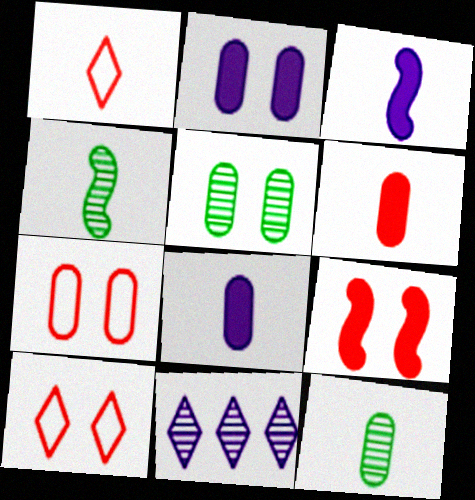[[1, 3, 12], 
[1, 4, 8], 
[2, 5, 7]]